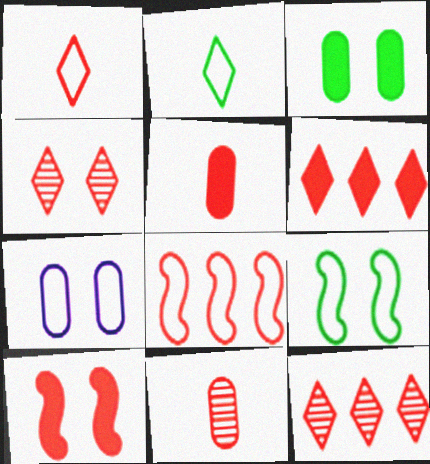[[1, 4, 6], 
[2, 7, 8], 
[4, 5, 8], 
[5, 6, 10]]